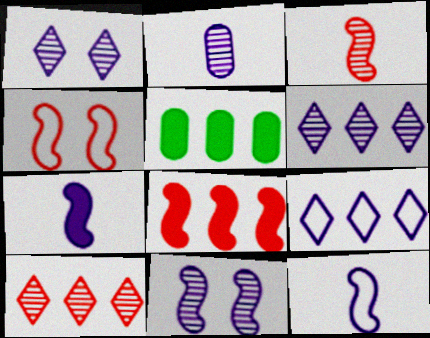[[2, 6, 11], 
[3, 4, 8]]